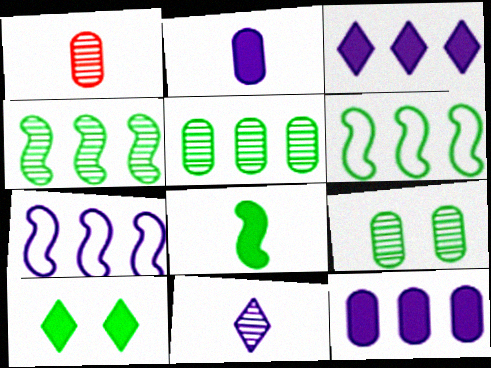[[1, 7, 10]]